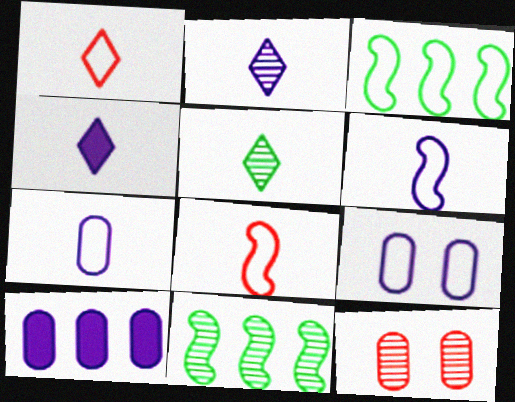[[1, 3, 9], 
[1, 4, 5], 
[2, 11, 12], 
[3, 4, 12]]